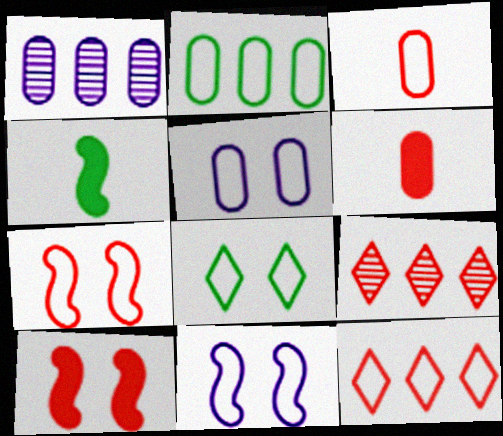[[2, 3, 5], 
[3, 7, 12], 
[3, 9, 10], 
[4, 5, 9], 
[5, 7, 8], 
[6, 7, 9]]